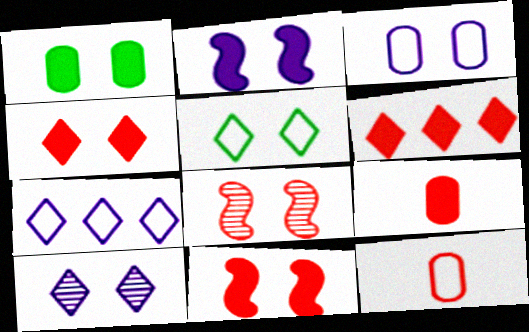[[1, 2, 4], 
[2, 3, 10], 
[4, 5, 10], 
[6, 8, 12], 
[6, 9, 11]]